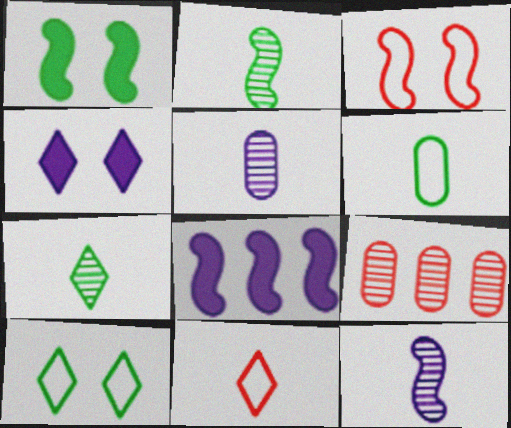[[2, 3, 8]]